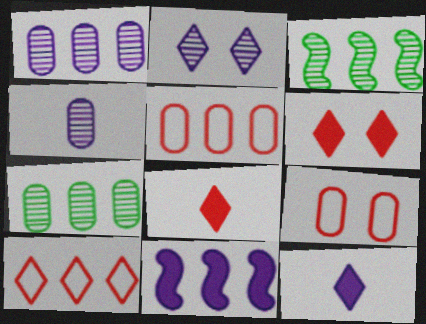[[3, 9, 12], 
[7, 10, 11]]